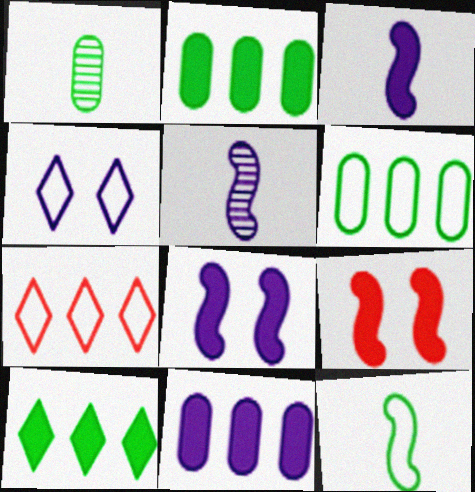[[1, 7, 8], 
[4, 5, 11]]